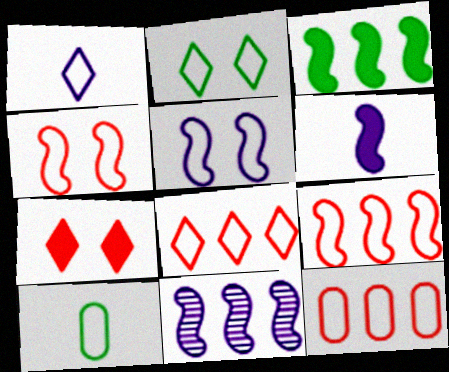[[1, 2, 8], 
[3, 9, 11], 
[5, 6, 11], 
[5, 8, 10], 
[7, 10, 11], 
[8, 9, 12]]